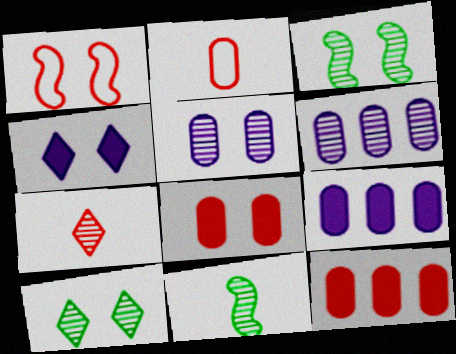[[1, 7, 12], 
[3, 6, 7]]